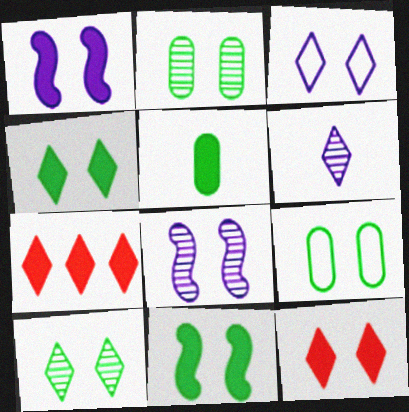[[1, 5, 7], 
[3, 10, 12], 
[8, 9, 12], 
[9, 10, 11]]